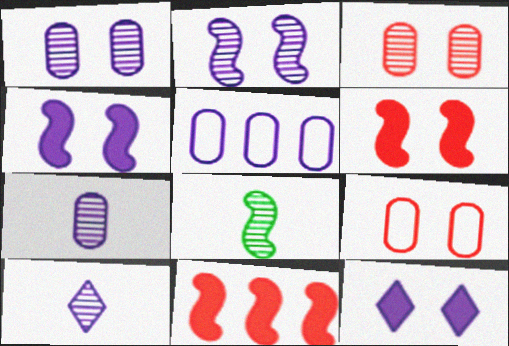[[4, 5, 10]]